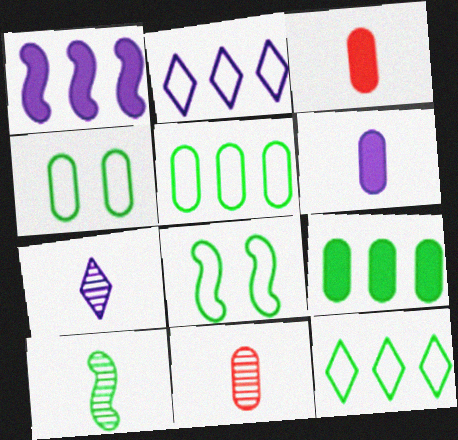[[7, 10, 11]]